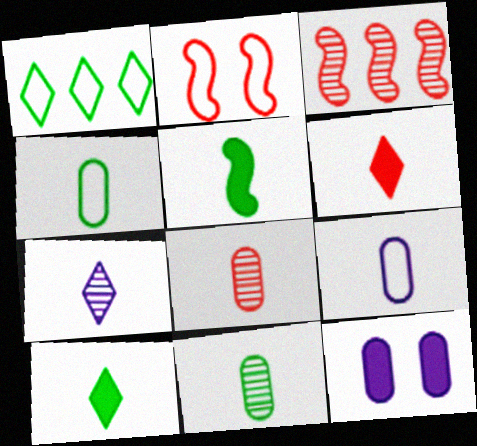[[1, 2, 9]]